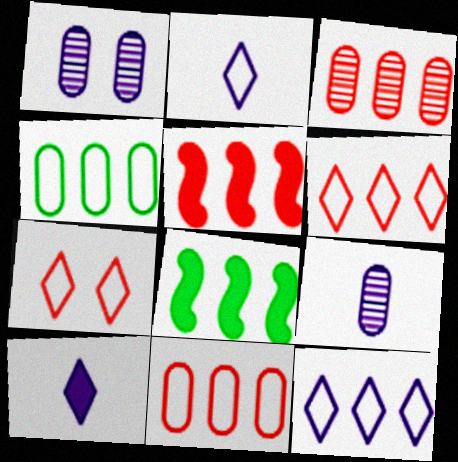[[3, 5, 6], 
[3, 8, 12], 
[7, 8, 9]]